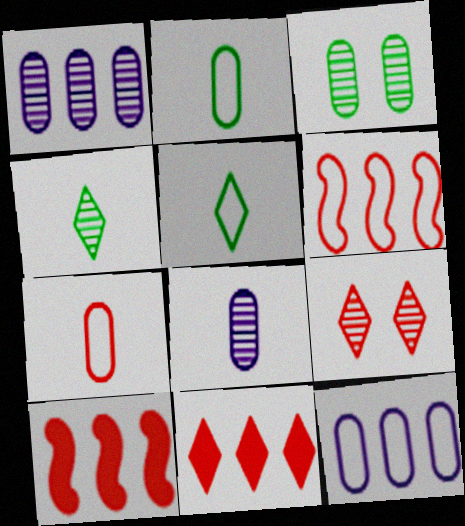[[7, 9, 10]]